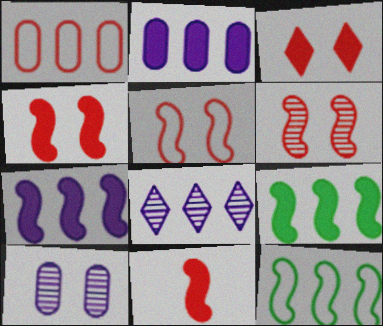[[1, 8, 9], 
[4, 5, 6]]